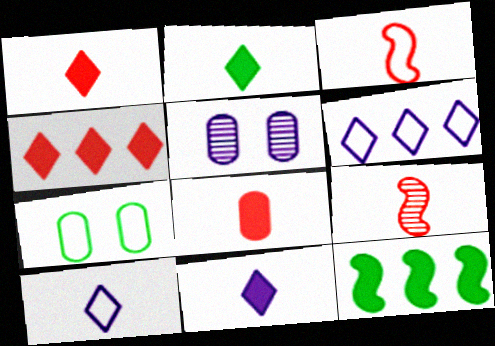[[1, 2, 11], 
[3, 6, 7]]